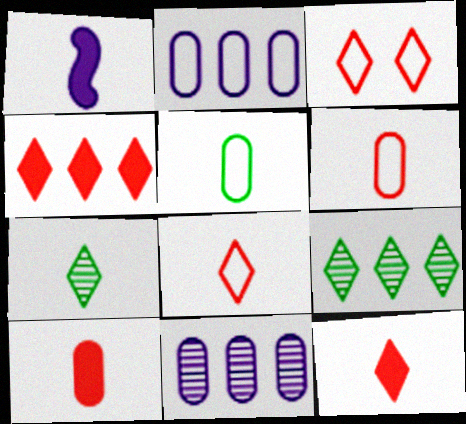[[1, 6, 7]]